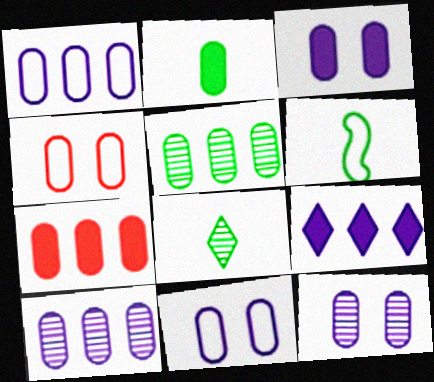[[1, 5, 7], 
[2, 3, 7], 
[2, 4, 10], 
[2, 6, 8], 
[3, 11, 12]]